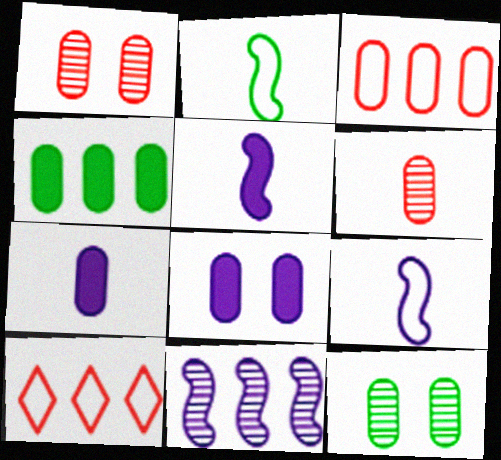[[3, 7, 12], 
[4, 10, 11], 
[5, 10, 12]]